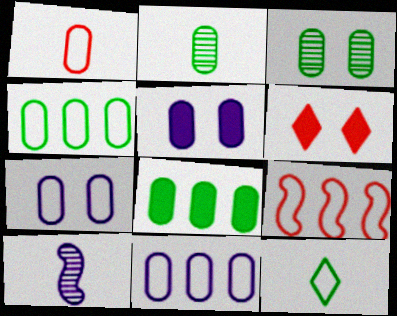[[1, 4, 7], 
[4, 6, 10], 
[7, 9, 12]]